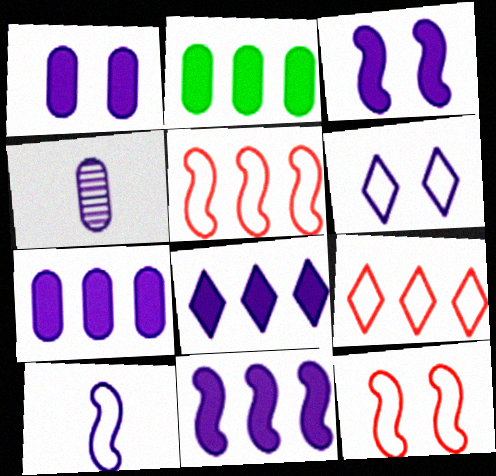[[4, 6, 11], 
[7, 8, 11]]